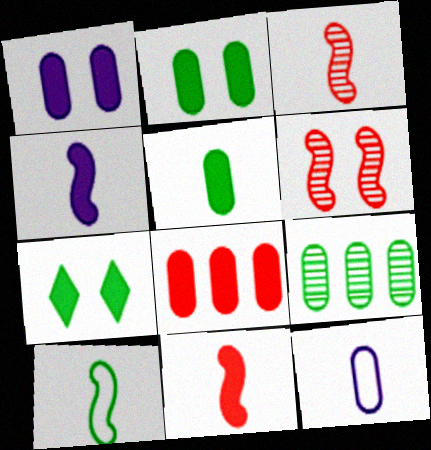[[1, 5, 8], 
[3, 4, 10], 
[4, 7, 8], 
[7, 9, 10]]